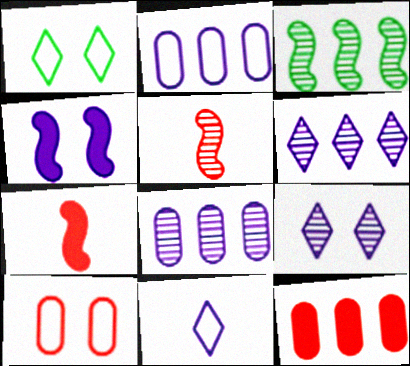[[1, 7, 8], 
[4, 8, 11]]